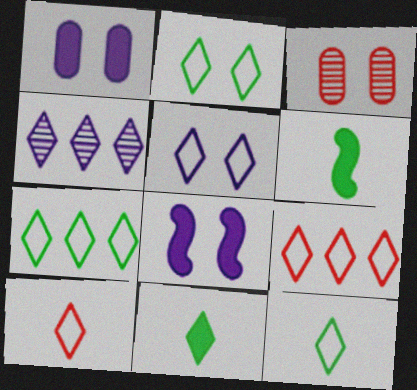[[2, 3, 8], 
[2, 7, 12], 
[5, 7, 10], 
[5, 9, 12]]